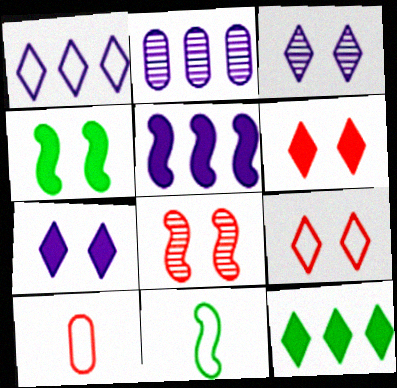[[1, 2, 5], 
[2, 6, 11], 
[5, 8, 11]]